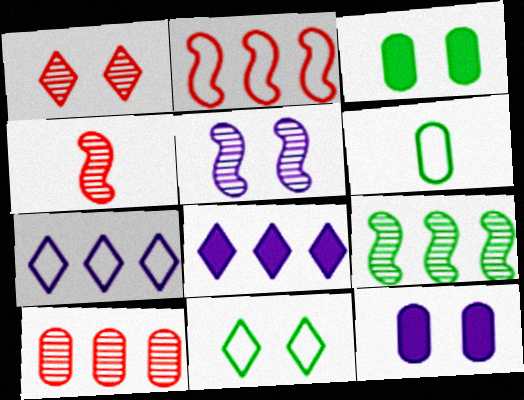[[1, 4, 10], 
[3, 4, 7], 
[4, 5, 9], 
[6, 10, 12]]